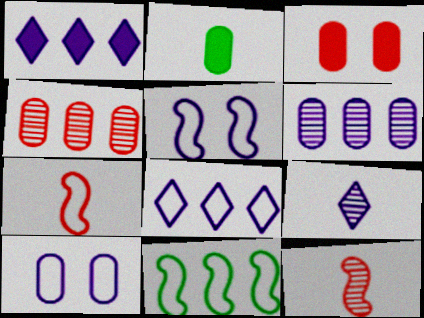[[1, 4, 11], 
[2, 4, 10], 
[2, 7, 9], 
[3, 9, 11], 
[5, 7, 11]]